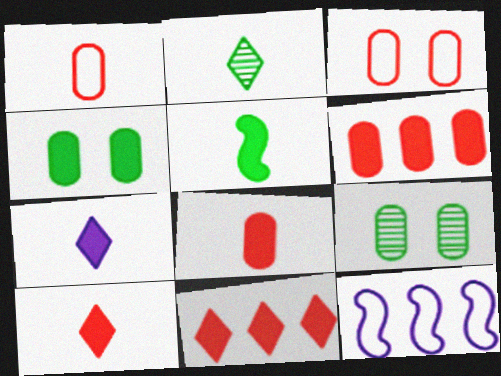[[5, 7, 8], 
[9, 10, 12]]